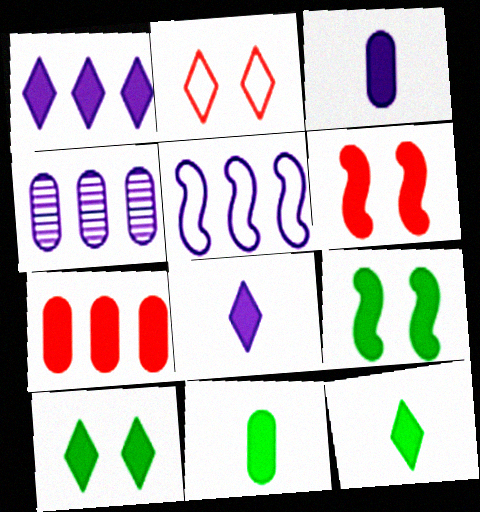[[1, 4, 5], 
[1, 6, 11], 
[7, 8, 9]]